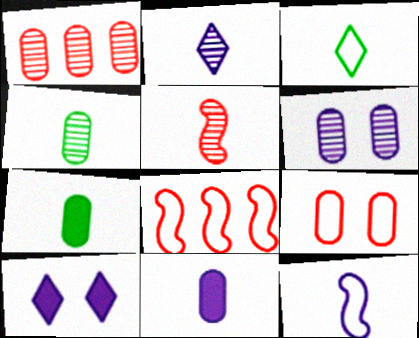[[1, 4, 6], 
[2, 4, 5], 
[2, 11, 12], 
[3, 5, 11], 
[4, 8, 10]]